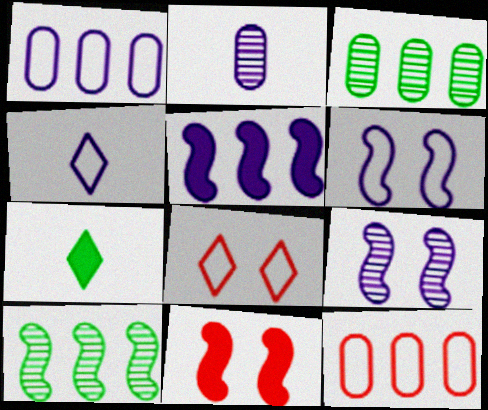[[1, 4, 6], 
[3, 4, 11], 
[7, 9, 12]]